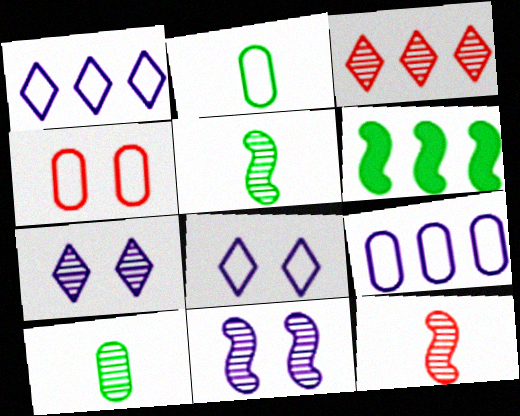[[2, 4, 9], 
[3, 6, 9], 
[3, 10, 11]]